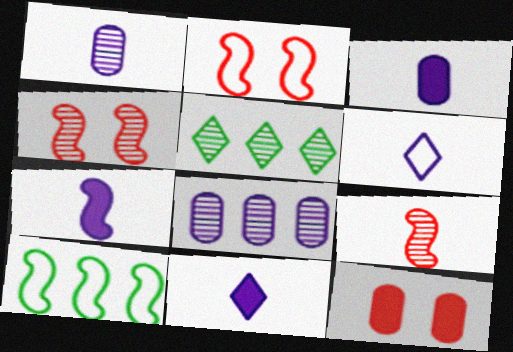[[1, 4, 5], 
[1, 6, 7], 
[2, 3, 5], 
[3, 7, 11], 
[4, 7, 10]]